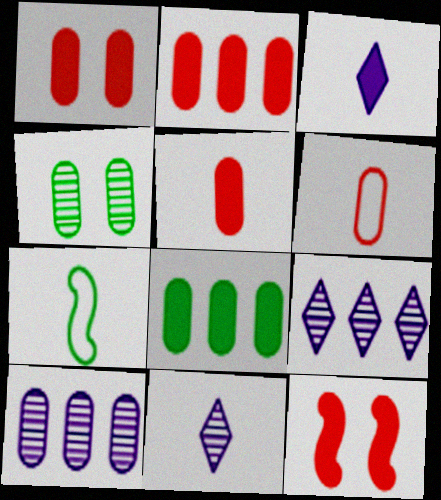[[1, 2, 5], 
[1, 7, 9], 
[3, 8, 12], 
[5, 7, 11]]